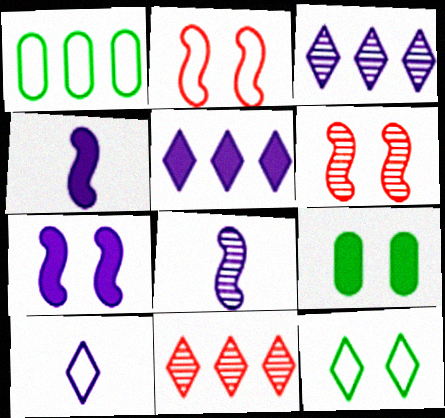[[1, 2, 10]]